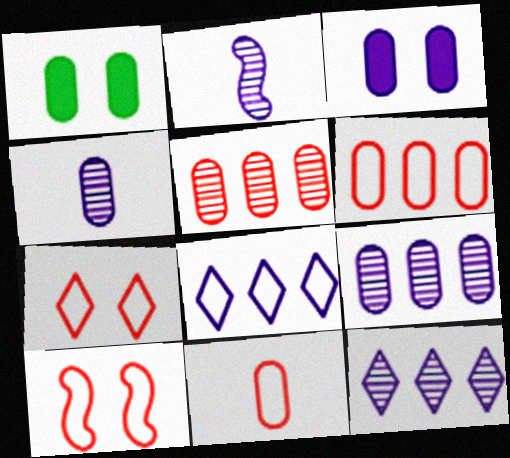[[1, 4, 6], 
[1, 9, 11], 
[2, 3, 8]]